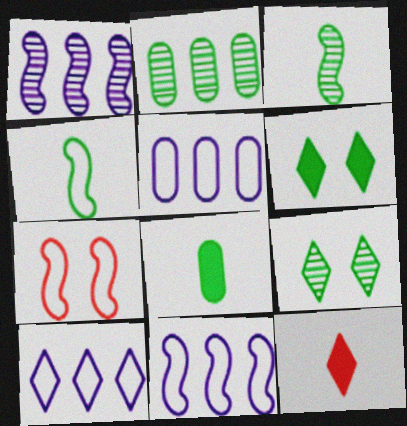[[2, 3, 9], 
[2, 4, 6], 
[4, 7, 11], 
[5, 10, 11], 
[9, 10, 12]]